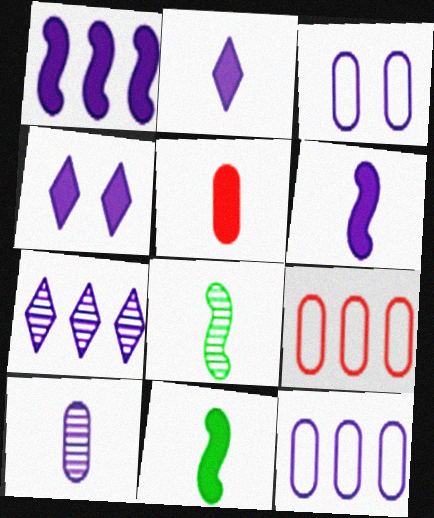[[1, 7, 12], 
[2, 5, 11], 
[3, 6, 7], 
[4, 8, 9]]